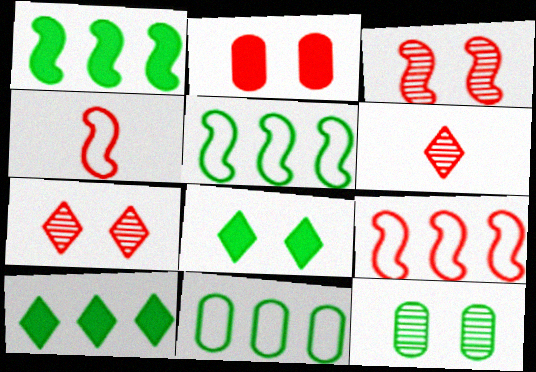[[2, 6, 9]]